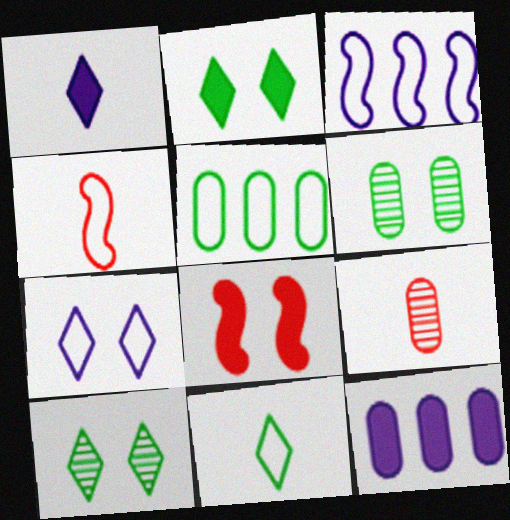[[2, 3, 9], 
[4, 5, 7], 
[4, 10, 12], 
[6, 7, 8]]